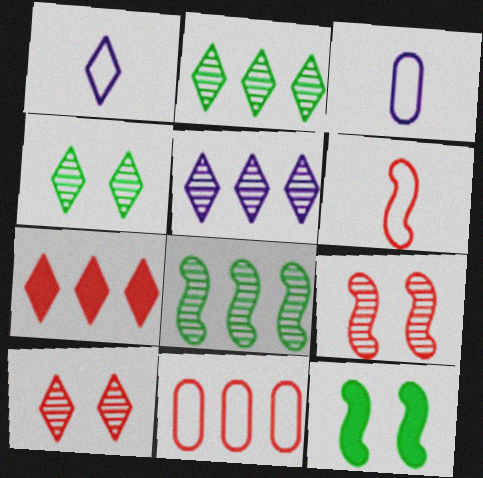[[1, 4, 7]]